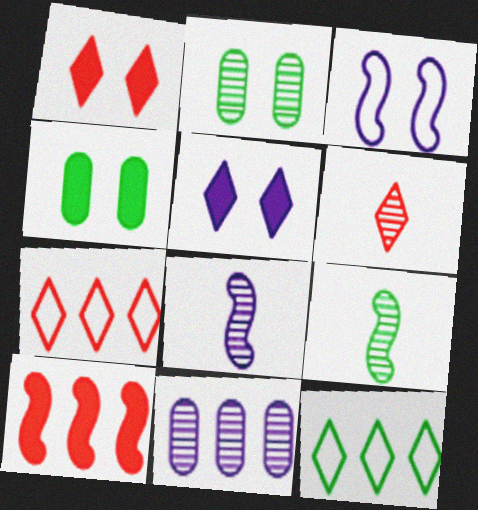[[1, 2, 3], 
[1, 6, 7], 
[3, 9, 10], 
[4, 7, 8], 
[4, 9, 12], 
[5, 6, 12], 
[10, 11, 12]]